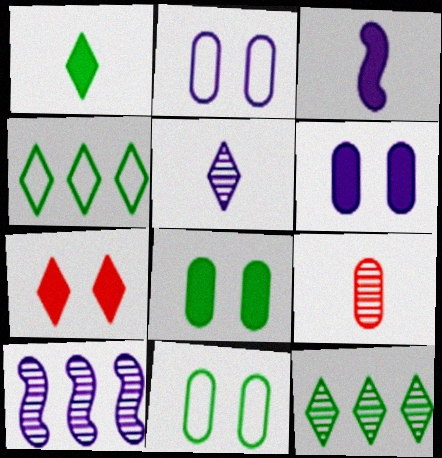[[4, 5, 7]]